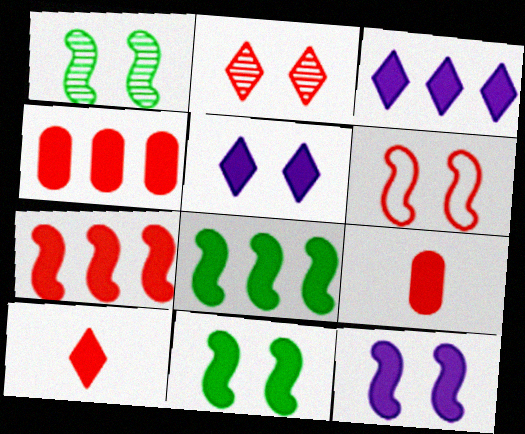[[1, 6, 12], 
[3, 4, 8], 
[3, 9, 11], 
[5, 8, 9]]